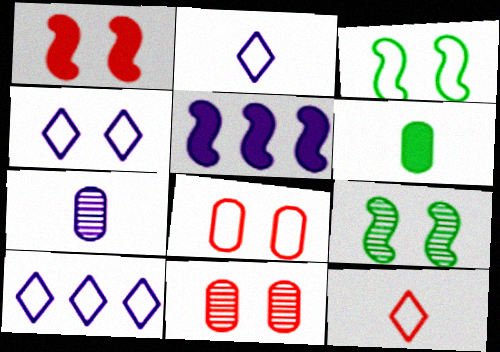[[2, 4, 10], 
[3, 4, 8], 
[4, 5, 7]]